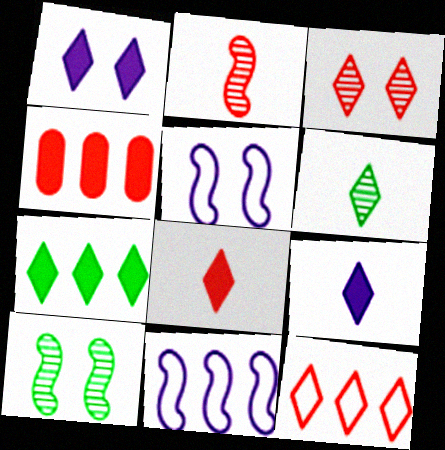[[1, 6, 12], 
[1, 7, 8], 
[3, 8, 12], 
[4, 5, 6]]